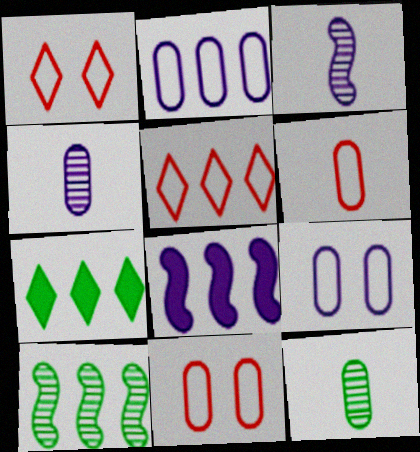[[1, 8, 12], 
[3, 7, 11]]